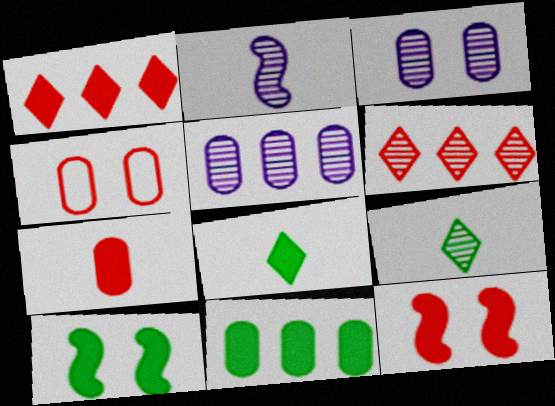[[1, 7, 12], 
[8, 10, 11]]